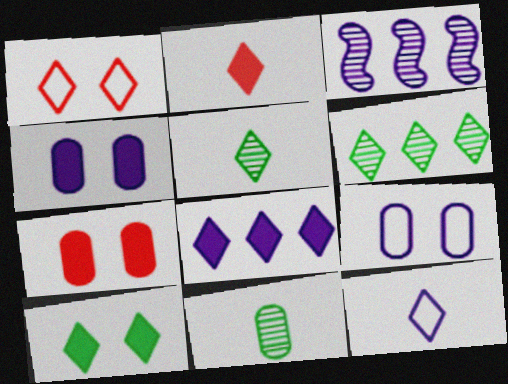[[1, 5, 8], 
[2, 5, 12], 
[2, 8, 10], 
[3, 4, 12]]